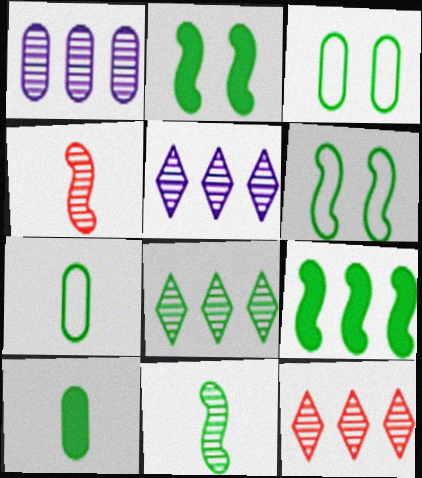[[2, 7, 8], 
[5, 8, 12], 
[6, 8, 10], 
[6, 9, 11]]